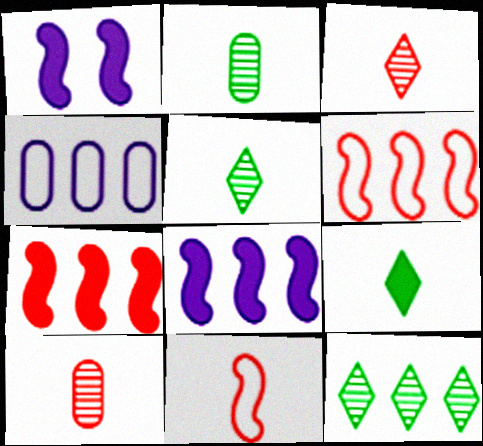[[4, 7, 12]]